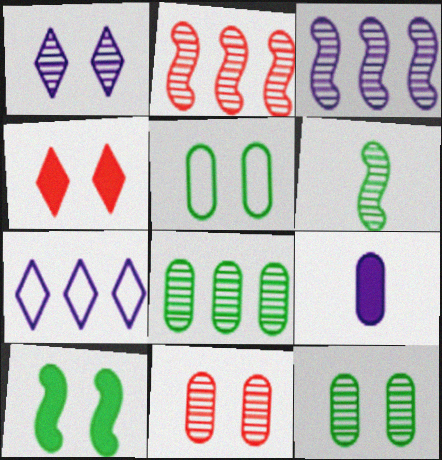[]